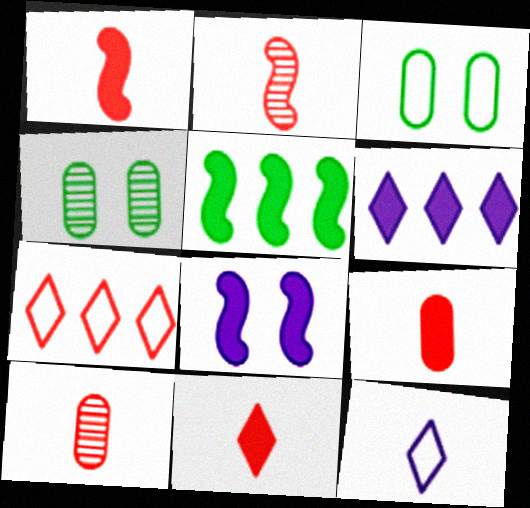[[1, 5, 8], 
[1, 9, 11], 
[2, 3, 6]]